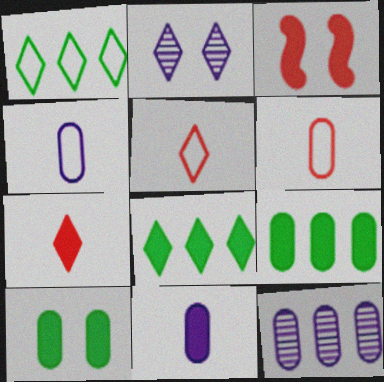[[1, 2, 7], 
[2, 5, 8], 
[3, 8, 11], 
[6, 10, 12]]